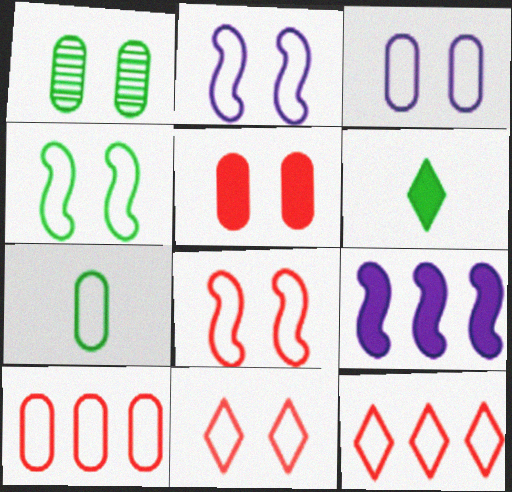[[1, 3, 5], 
[2, 4, 8], 
[2, 7, 12], 
[3, 4, 11], 
[3, 7, 10], 
[5, 6, 9]]